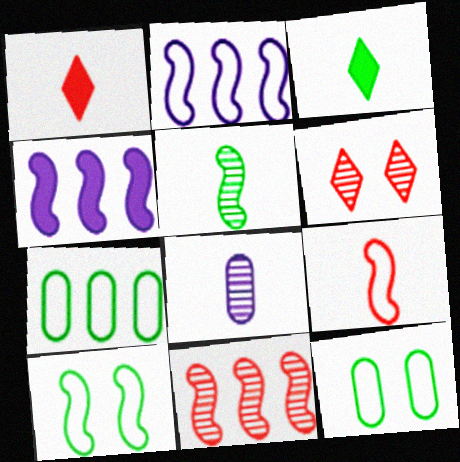[[2, 9, 10], 
[3, 8, 9]]